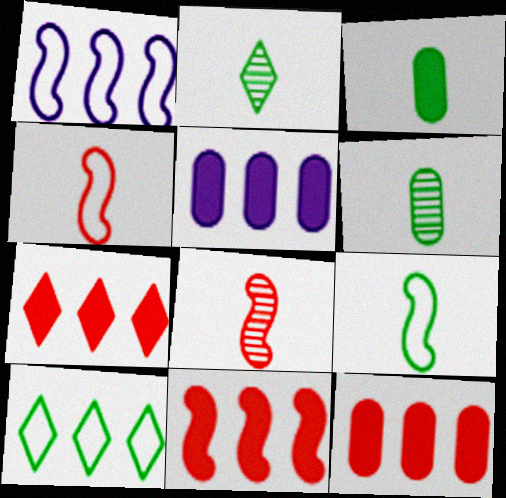[[2, 3, 9], 
[7, 11, 12]]